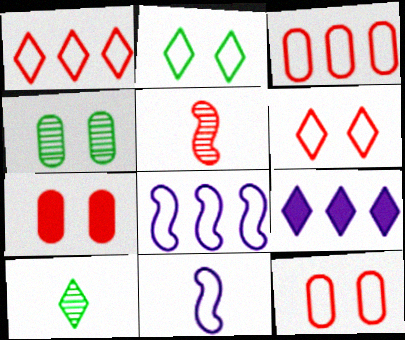[[1, 5, 7], 
[2, 3, 11], 
[6, 9, 10], 
[7, 8, 10]]